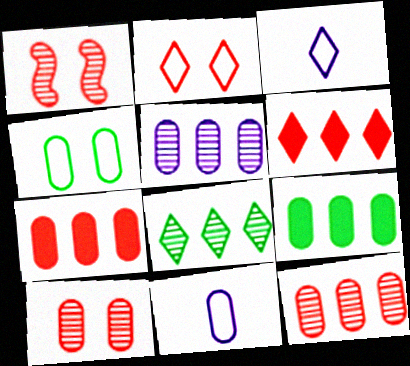[[1, 3, 9], 
[9, 10, 11]]